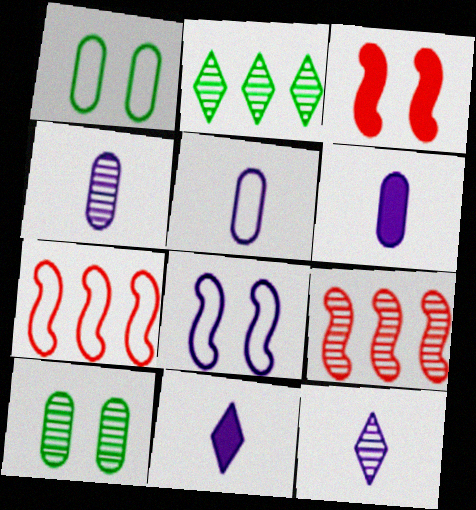[[1, 9, 11], 
[2, 3, 5], 
[4, 5, 6], 
[7, 10, 11], 
[9, 10, 12]]